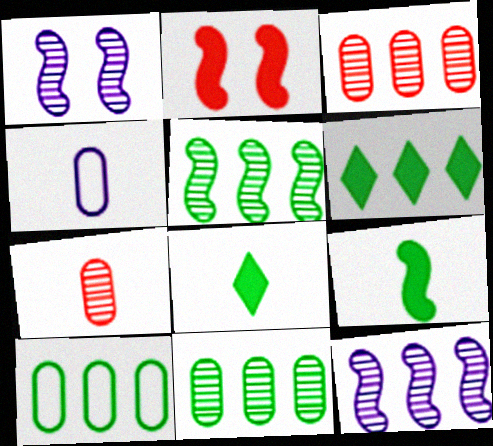[[5, 6, 10]]